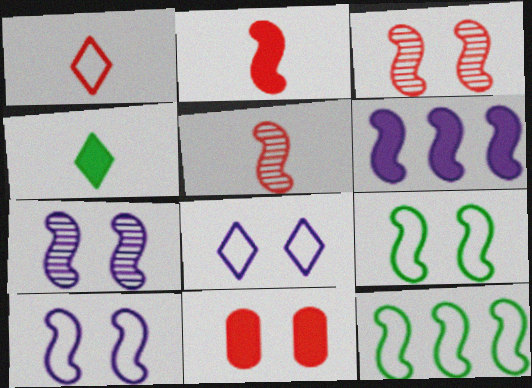[[2, 7, 12], 
[4, 6, 11], 
[5, 6, 9]]